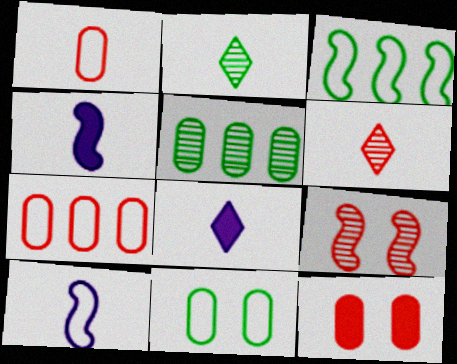[[1, 2, 4], 
[3, 4, 9]]